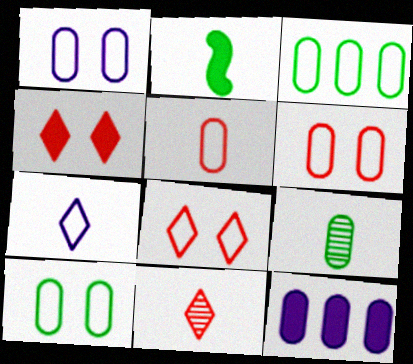[[1, 3, 5], 
[1, 6, 10], 
[2, 4, 12], 
[6, 9, 12]]